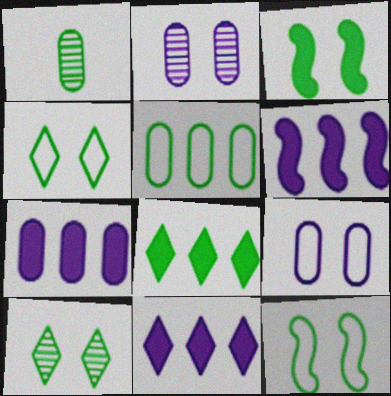[[1, 8, 12], 
[6, 7, 11]]